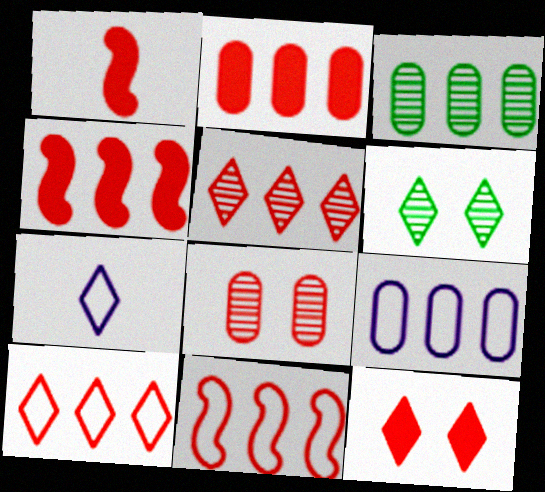[[1, 2, 12], 
[1, 6, 9], 
[1, 8, 10], 
[2, 3, 9], 
[2, 5, 11]]